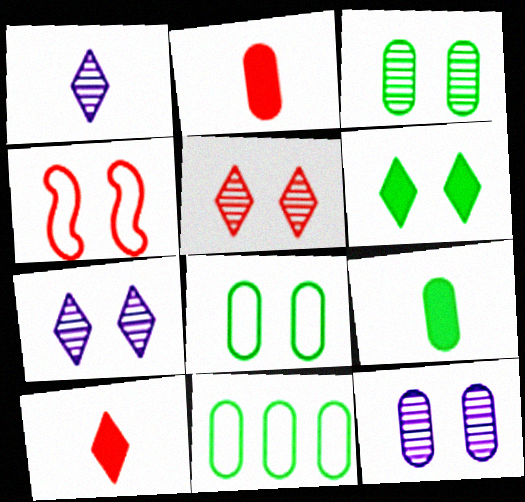[[2, 11, 12], 
[3, 9, 11], 
[4, 6, 12]]